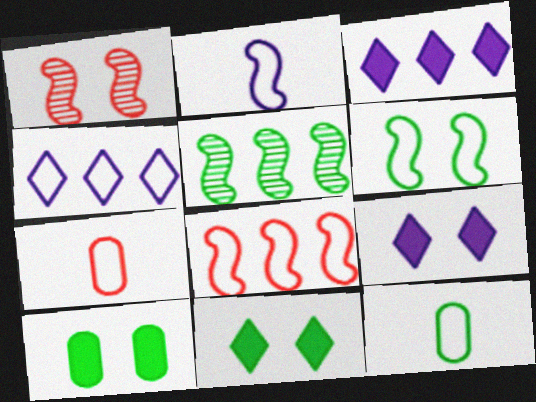[[1, 3, 12], 
[2, 6, 8], 
[4, 6, 7], 
[5, 7, 9], 
[5, 11, 12]]